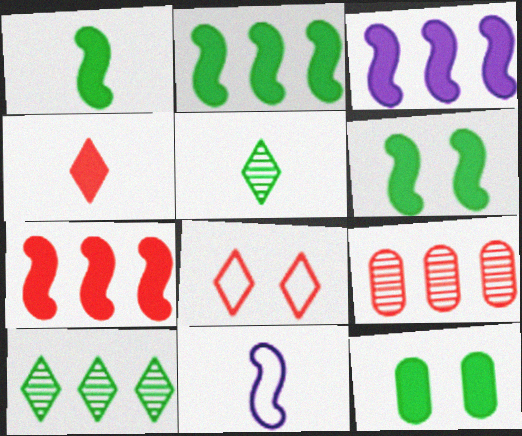[[1, 2, 6], 
[2, 3, 7], 
[3, 4, 12]]